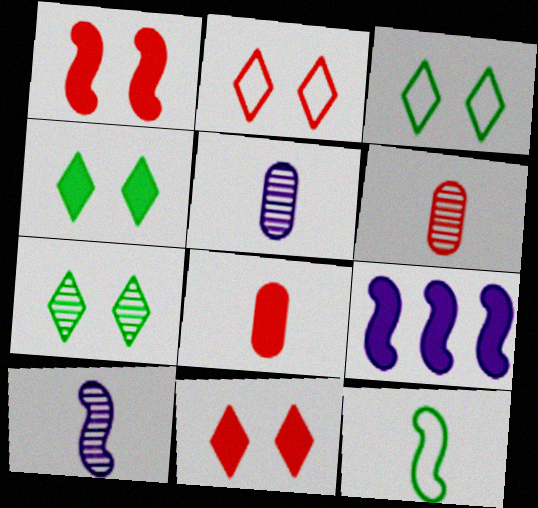[[3, 4, 7], 
[3, 6, 9], 
[4, 8, 9]]